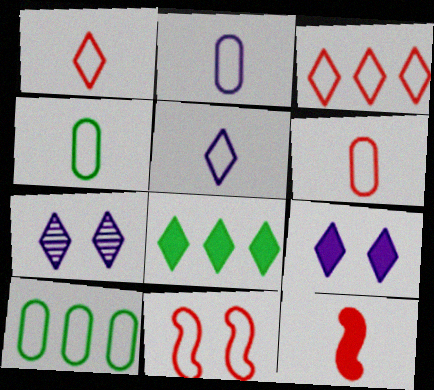[[1, 7, 8], 
[2, 4, 6], 
[3, 6, 11], 
[5, 10, 11], 
[7, 10, 12]]